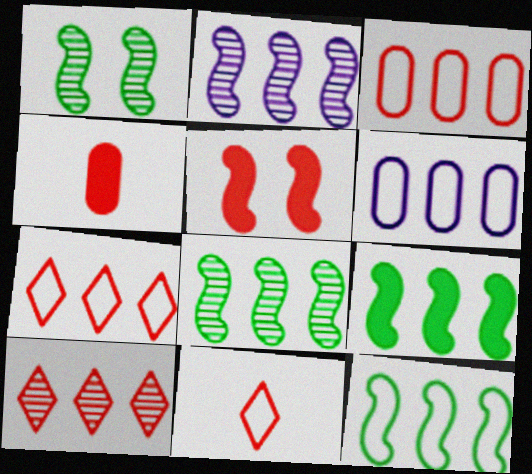[[6, 7, 12], 
[6, 9, 10], 
[8, 9, 12]]